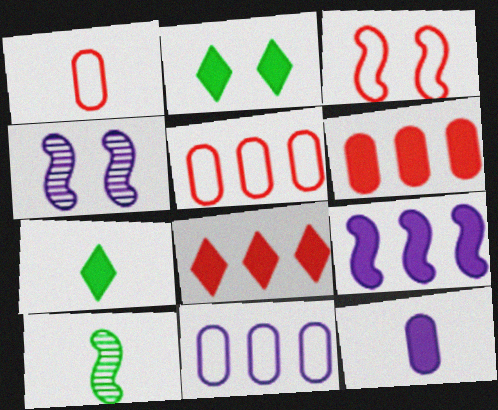[[3, 9, 10], 
[4, 5, 7]]